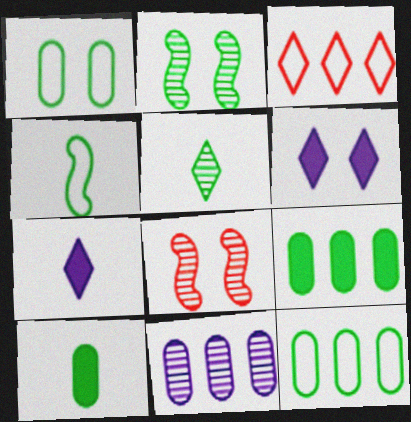[[1, 6, 8], 
[3, 5, 6], 
[4, 5, 10], 
[5, 8, 11], 
[7, 8, 12]]